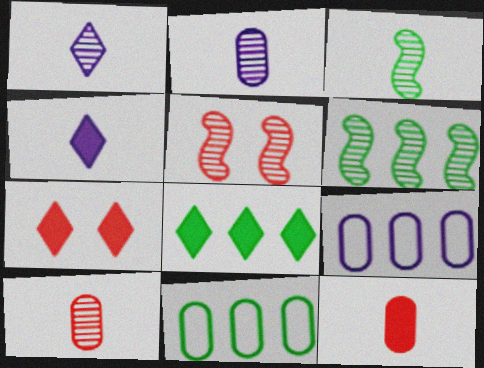[[1, 3, 10], 
[3, 7, 9], 
[4, 5, 11], 
[4, 7, 8], 
[6, 8, 11]]